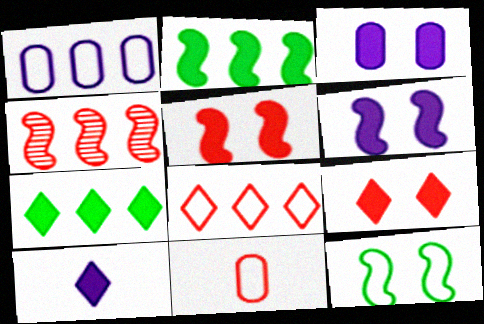[[1, 4, 7], 
[4, 9, 11], 
[7, 9, 10]]